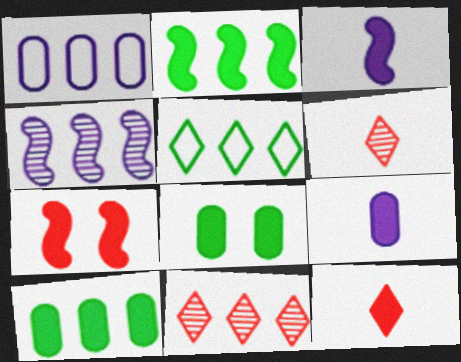[[1, 2, 11], 
[2, 3, 7]]